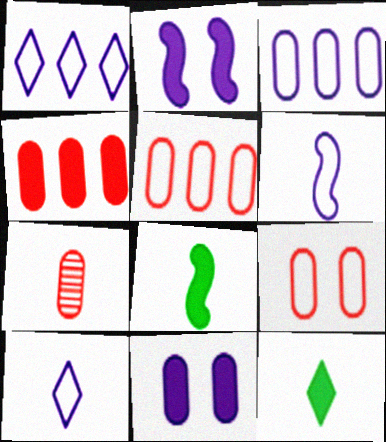[[2, 4, 12], 
[4, 7, 9], 
[6, 7, 12], 
[7, 8, 10]]